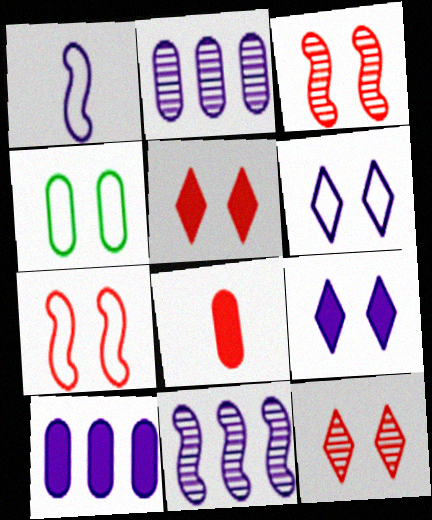[[1, 2, 9], 
[2, 4, 8], 
[3, 4, 9], 
[4, 6, 7]]